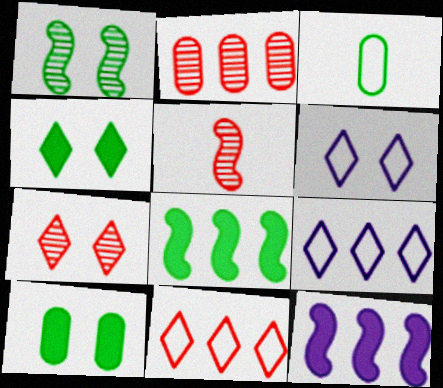[[2, 5, 7], 
[2, 8, 9], 
[3, 7, 12], 
[4, 6, 7], 
[5, 9, 10]]